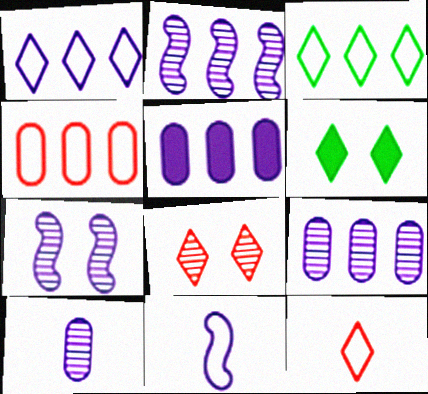[[1, 2, 5]]